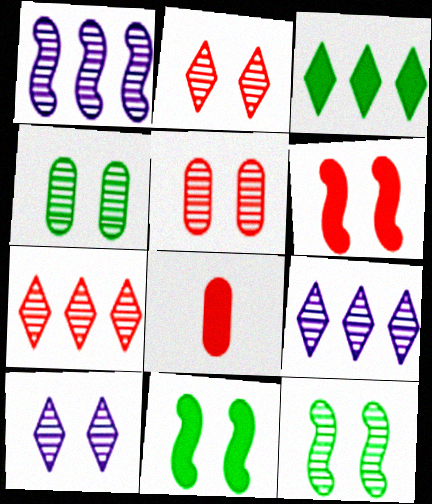[[5, 10, 12]]